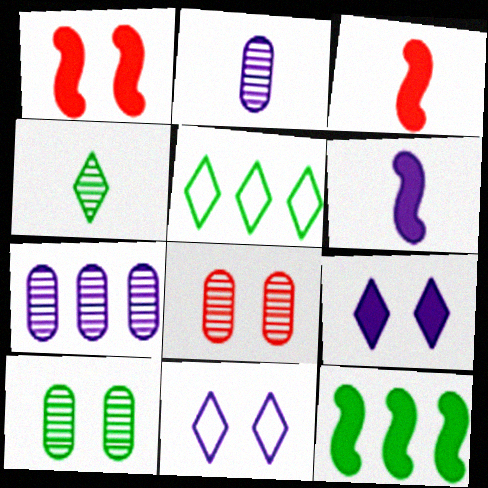[[1, 2, 5], 
[1, 6, 12], 
[1, 10, 11], 
[5, 6, 8], 
[6, 7, 11]]